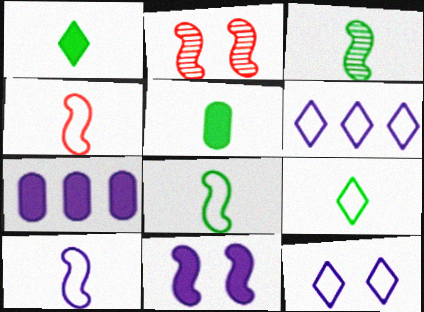[[2, 5, 6], 
[2, 7, 9], 
[3, 5, 9], 
[4, 8, 10]]